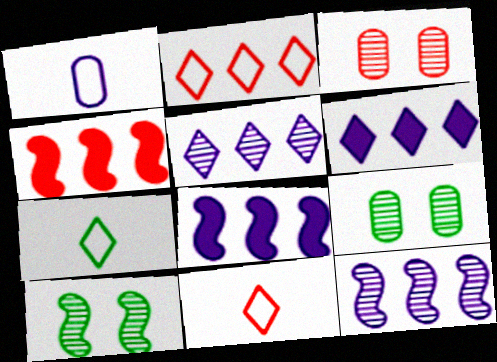[[3, 4, 11], 
[3, 7, 8], 
[8, 9, 11]]